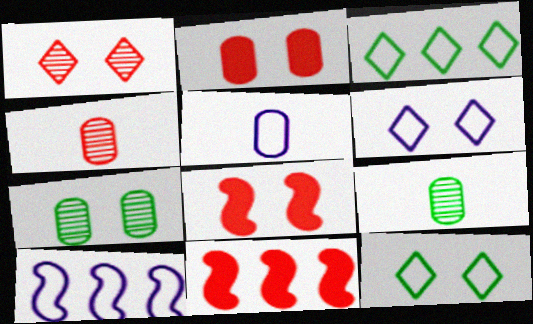[[5, 6, 10], 
[6, 7, 8], 
[6, 9, 11]]